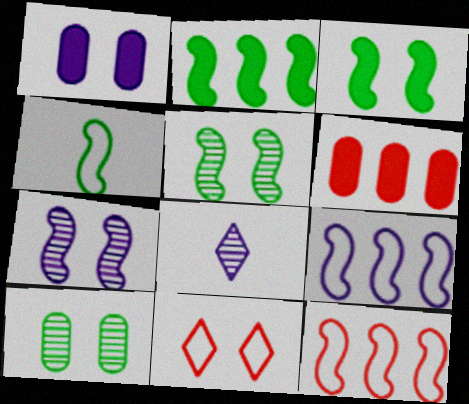[[1, 5, 11], 
[1, 8, 9], 
[2, 4, 5]]